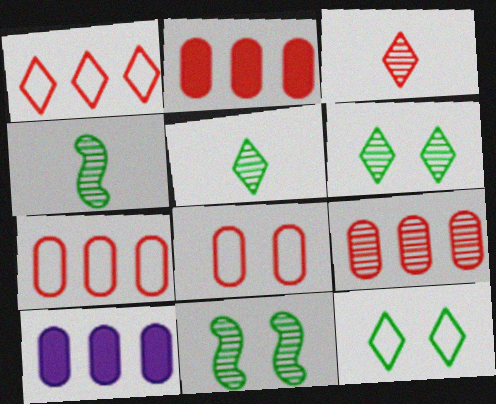[[2, 7, 9]]